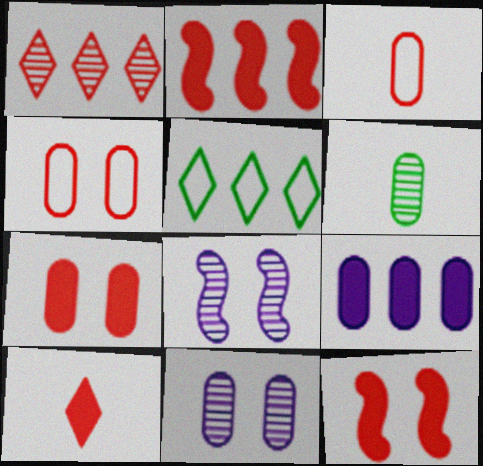[[1, 3, 12], 
[1, 6, 8], 
[2, 7, 10], 
[4, 6, 9]]